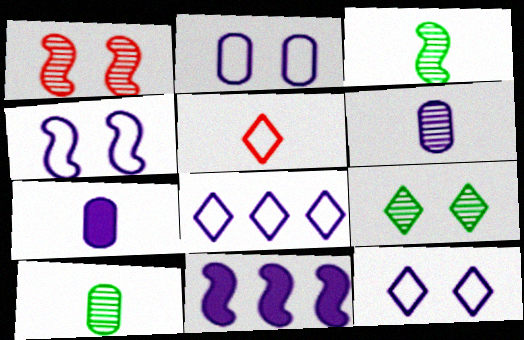[[2, 4, 12], 
[3, 5, 7], 
[6, 11, 12]]